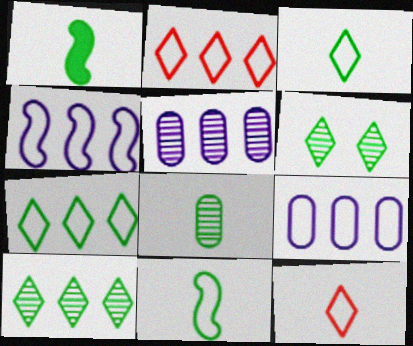[[1, 3, 8]]